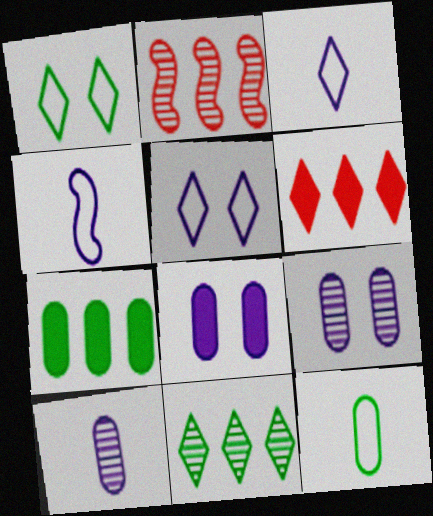[]